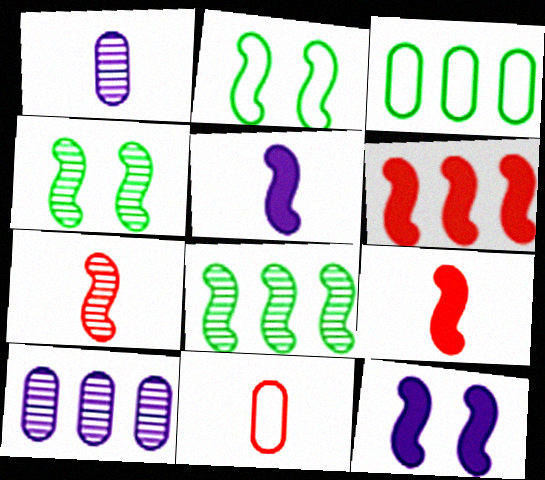[]